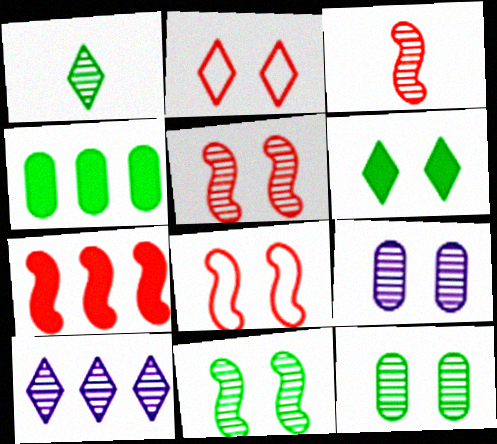[[3, 7, 8], 
[3, 10, 12], 
[6, 8, 9]]